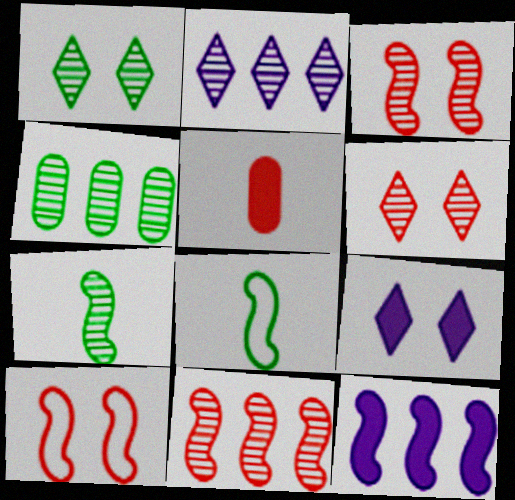[[1, 4, 7], 
[2, 4, 11], 
[3, 8, 12], 
[7, 10, 12]]